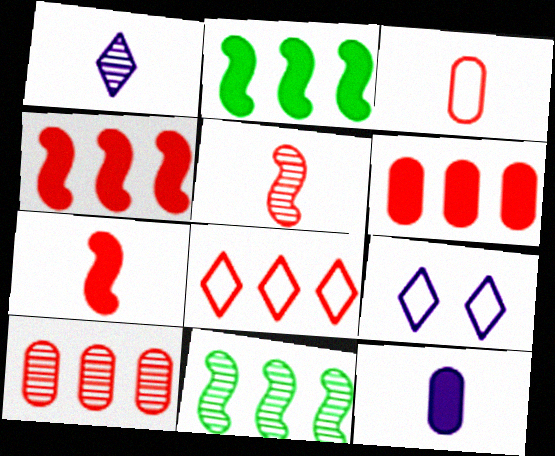[[4, 8, 10]]